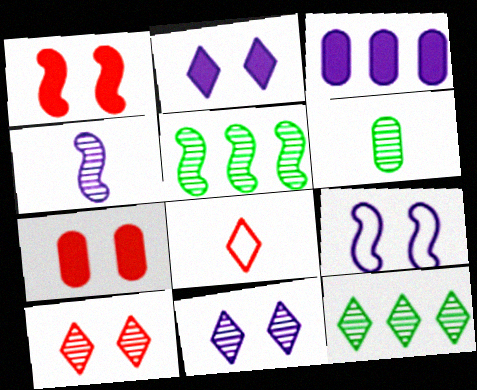[[2, 8, 12]]